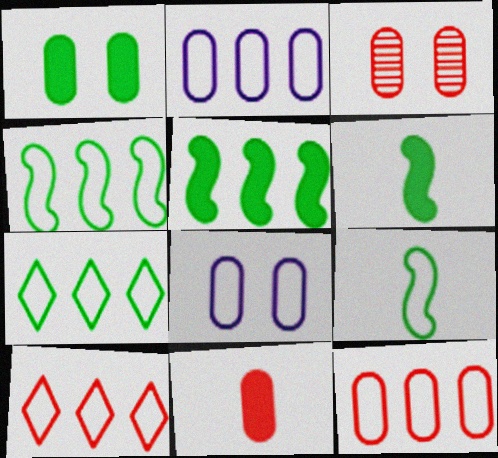[[1, 3, 8], 
[2, 4, 10], 
[3, 11, 12], 
[8, 9, 10]]